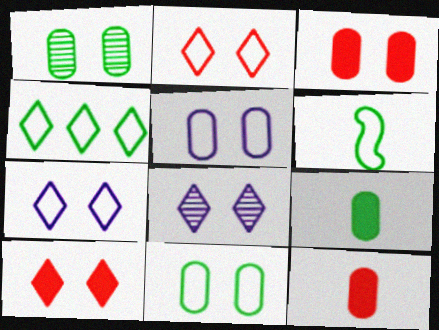[[1, 3, 5], 
[4, 6, 11]]